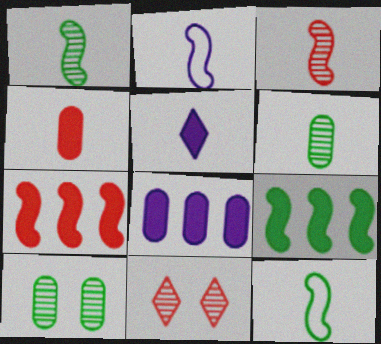[[8, 11, 12]]